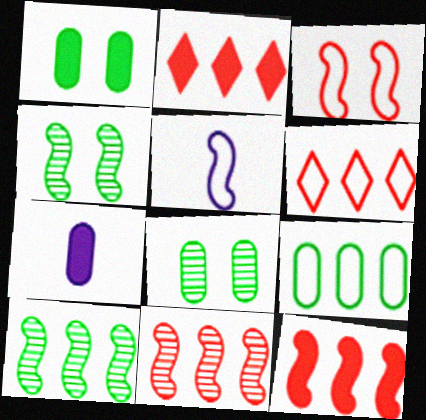[[2, 5, 8], 
[4, 5, 12], 
[4, 6, 7]]